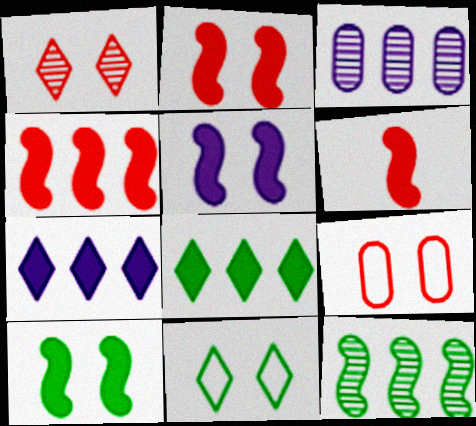[[1, 2, 9], 
[2, 4, 6], 
[2, 5, 10], 
[3, 6, 11]]